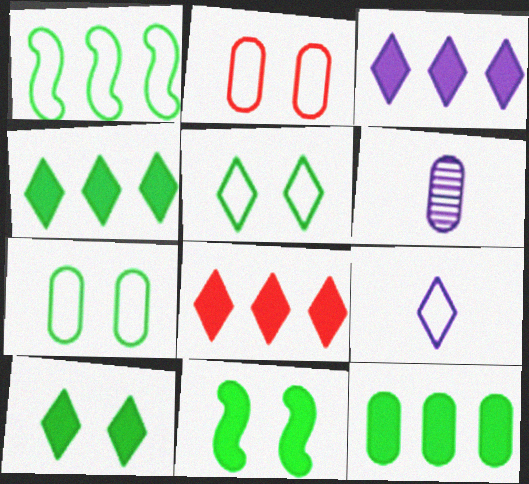[[1, 2, 9], 
[2, 6, 12], 
[3, 4, 8]]